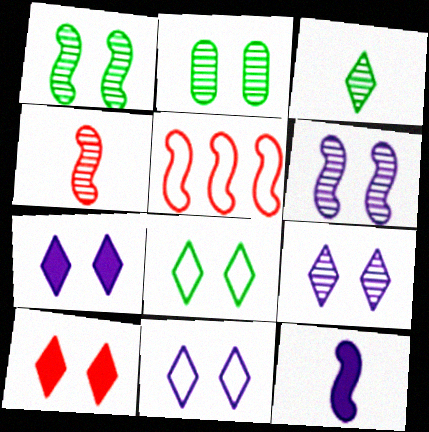[[1, 5, 12], 
[7, 9, 11], 
[8, 9, 10]]